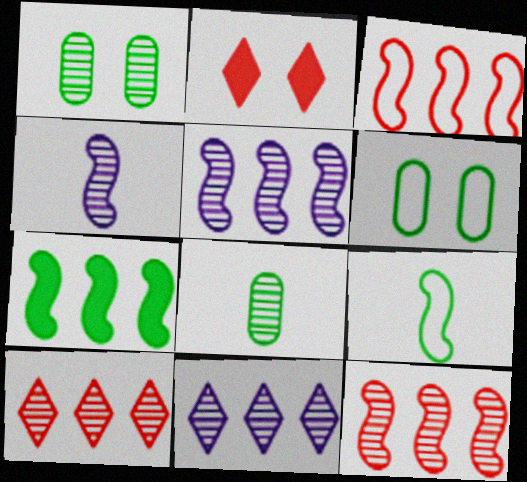[[1, 4, 10], 
[3, 5, 7]]